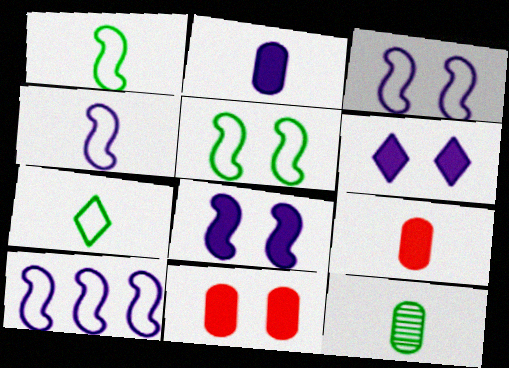[[3, 4, 10]]